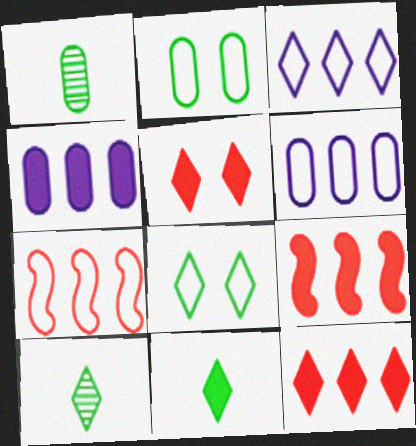[[3, 5, 10]]